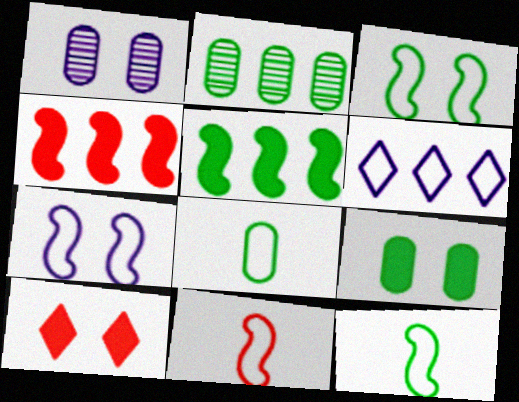[[1, 3, 10], 
[2, 4, 6], 
[2, 8, 9]]